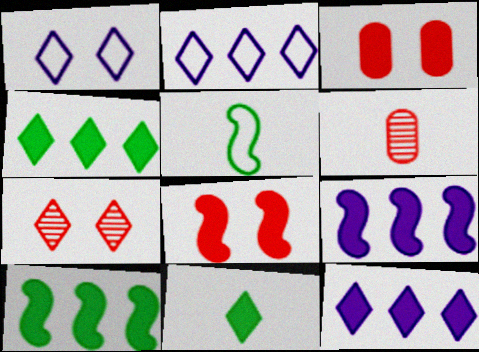[[1, 6, 10], 
[2, 7, 11], 
[3, 9, 11]]